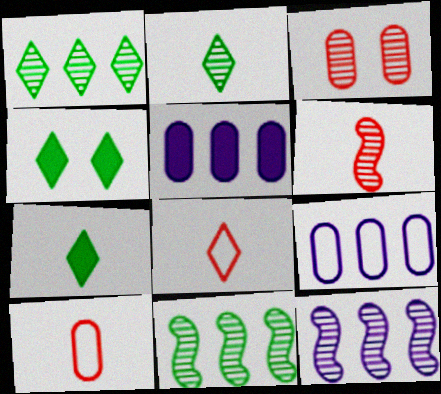[[2, 3, 12], 
[4, 6, 9], 
[4, 10, 12]]